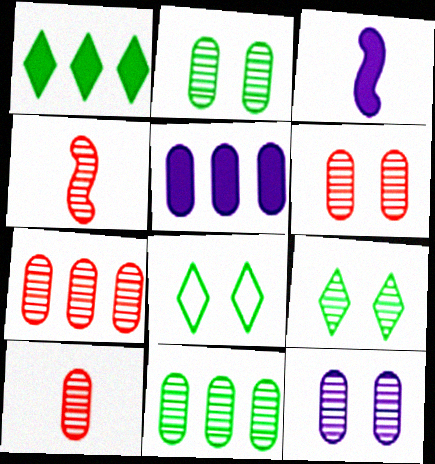[[2, 6, 12], 
[3, 7, 8], 
[4, 5, 8], 
[6, 7, 10], 
[10, 11, 12]]